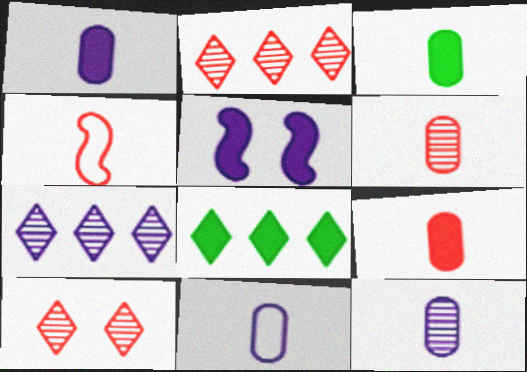[[1, 3, 9], 
[1, 11, 12], 
[3, 6, 11], 
[5, 7, 11], 
[5, 8, 9]]